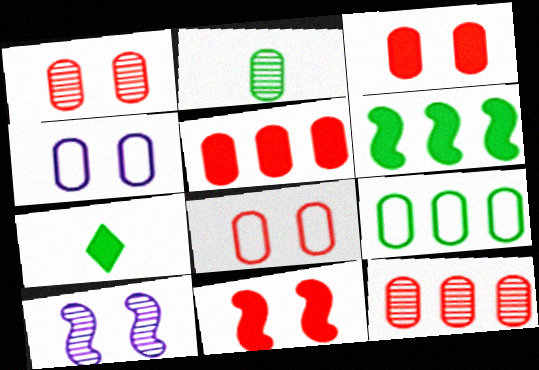[[1, 3, 8], 
[2, 4, 5]]